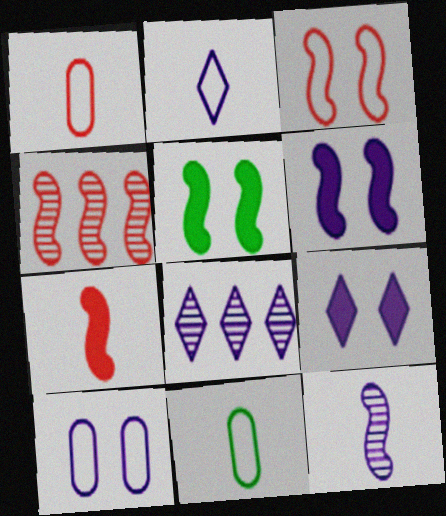[[1, 5, 8], 
[2, 8, 9], 
[3, 4, 7], 
[4, 9, 11]]